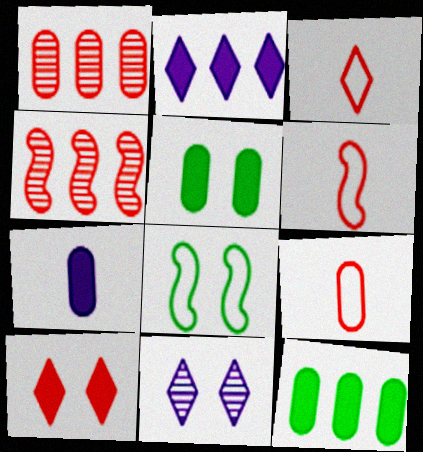[[1, 6, 10], 
[3, 6, 9], 
[4, 9, 10], 
[6, 11, 12]]